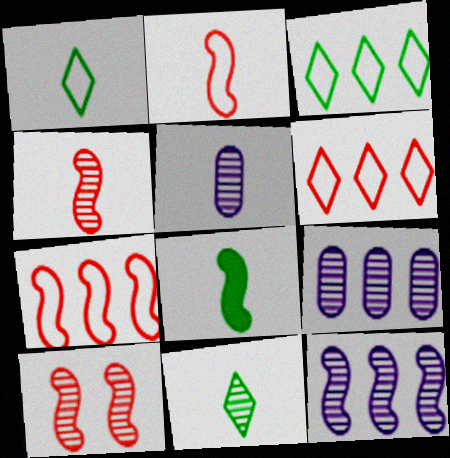[[4, 5, 11], 
[9, 10, 11]]